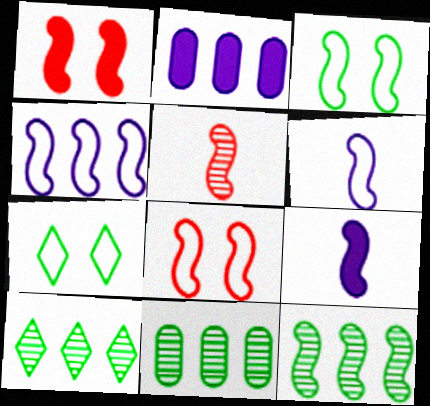[[1, 6, 12], 
[2, 5, 7], 
[8, 9, 12], 
[10, 11, 12]]